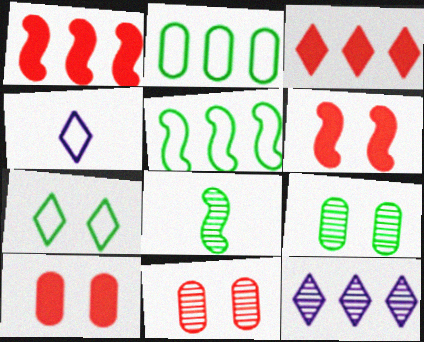[[1, 2, 12], 
[1, 4, 9], 
[8, 11, 12]]